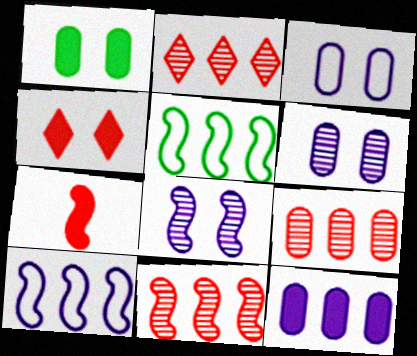[[2, 5, 12], 
[2, 9, 11], 
[5, 7, 8]]